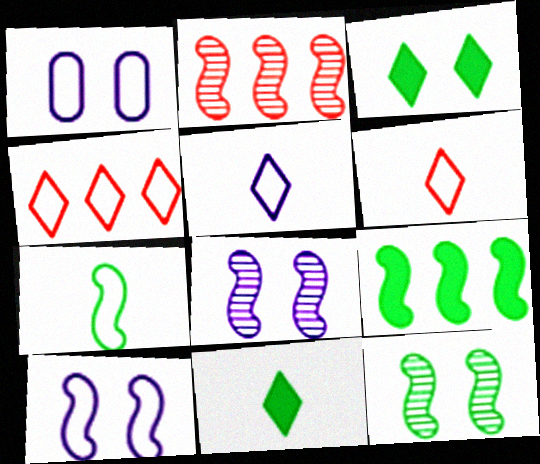[[1, 2, 11], 
[1, 4, 7], 
[7, 9, 12]]